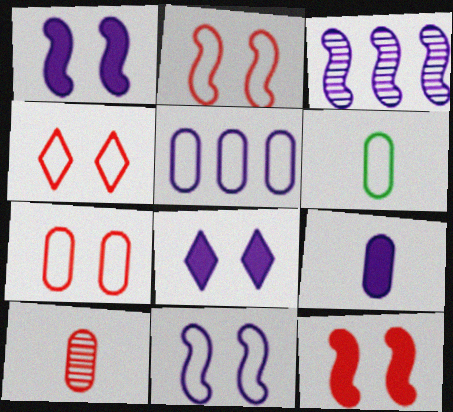[[2, 4, 7], 
[5, 6, 7], 
[6, 9, 10]]